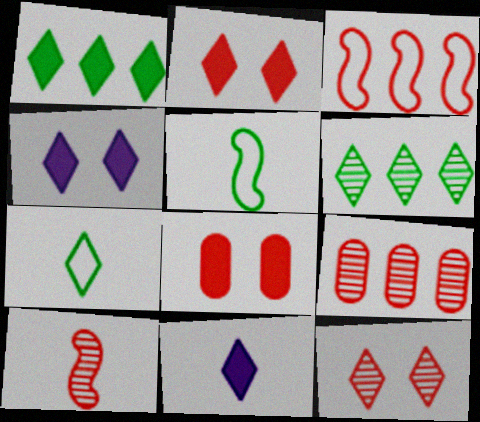[[1, 2, 11], 
[4, 5, 9], 
[9, 10, 12]]